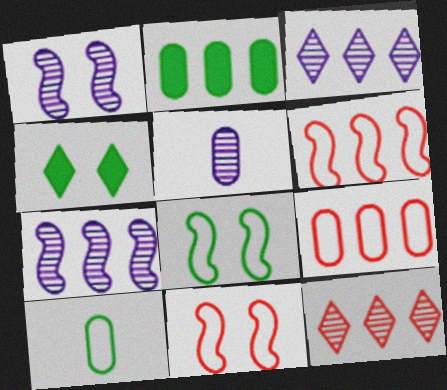[[1, 3, 5], 
[2, 3, 6], 
[4, 5, 6]]